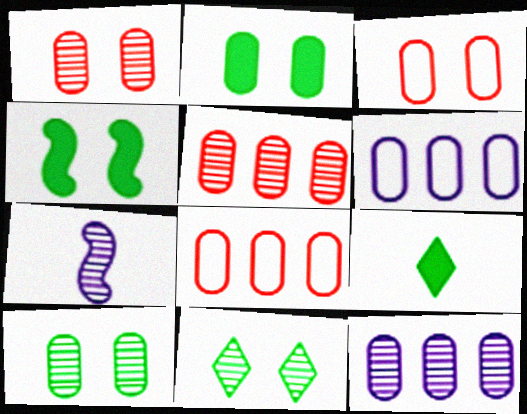[[5, 7, 11]]